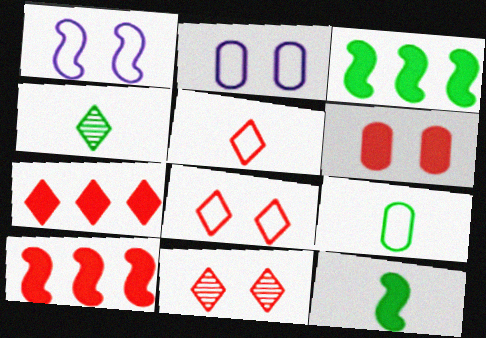[[2, 4, 10], 
[4, 9, 12], 
[5, 7, 11]]